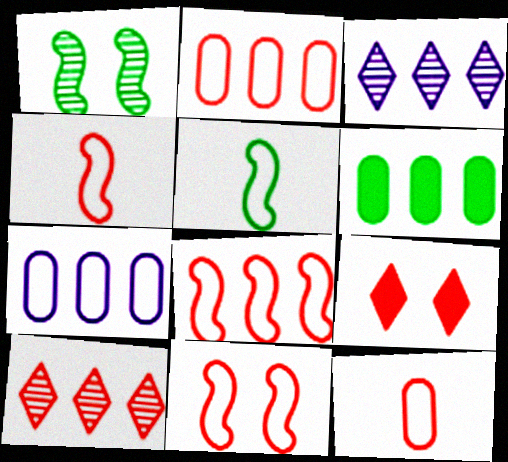[[3, 6, 8], 
[4, 8, 11]]